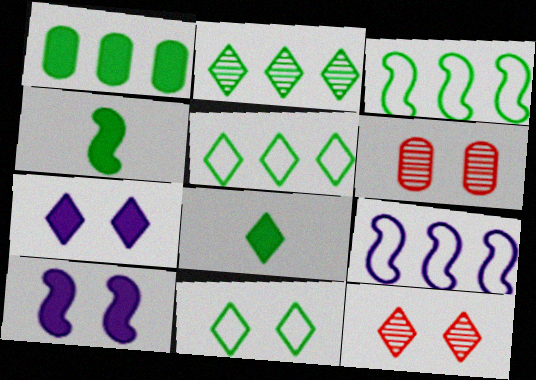[[1, 2, 3], 
[2, 8, 11], 
[6, 8, 9], 
[6, 10, 11], 
[7, 11, 12]]